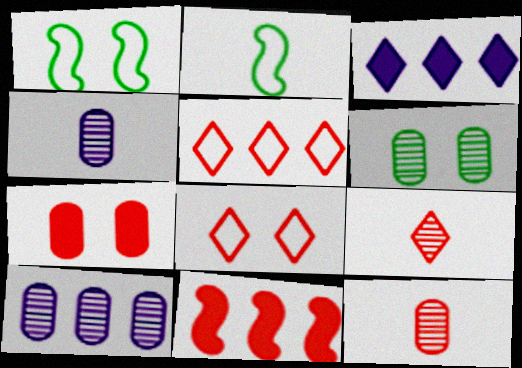[[1, 3, 12], 
[6, 10, 12], 
[8, 11, 12]]